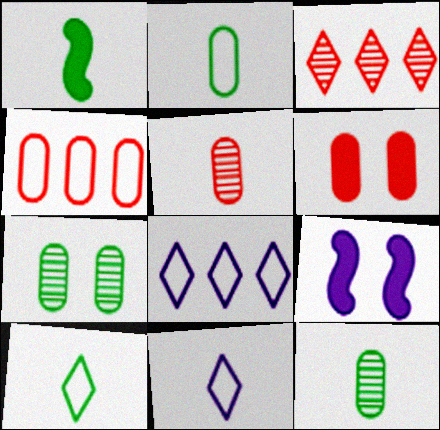[[1, 5, 11], 
[1, 10, 12], 
[2, 3, 9], 
[4, 5, 6]]